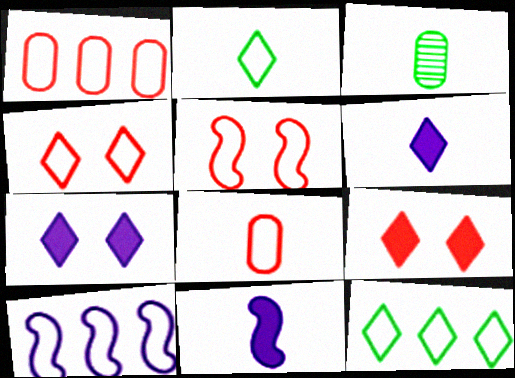[[1, 10, 12], 
[3, 9, 10]]